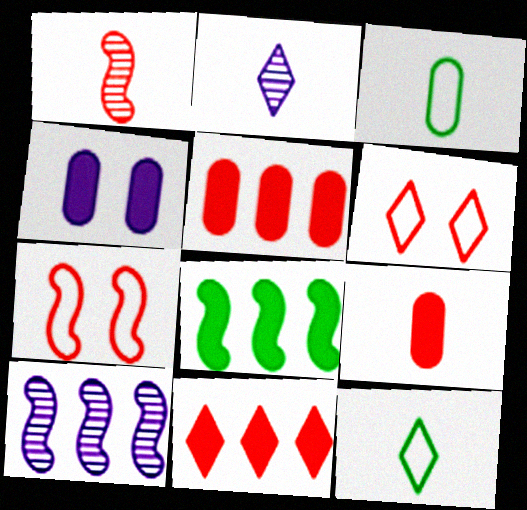[[1, 5, 6]]